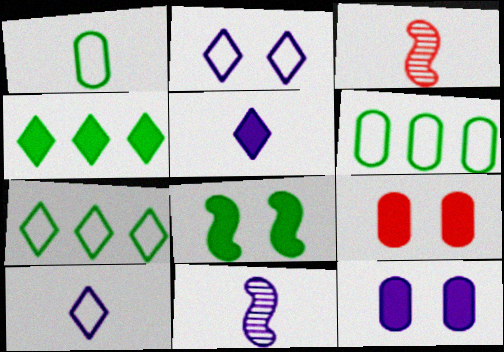[[1, 3, 5], 
[3, 7, 12], 
[7, 9, 11]]